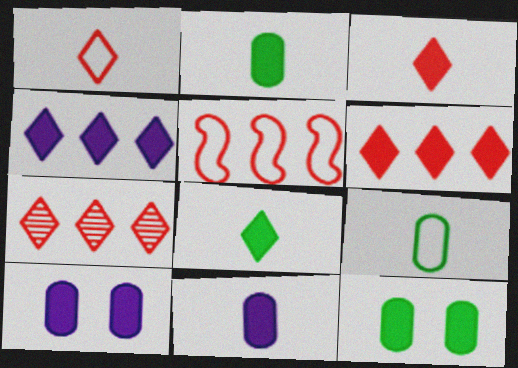[]